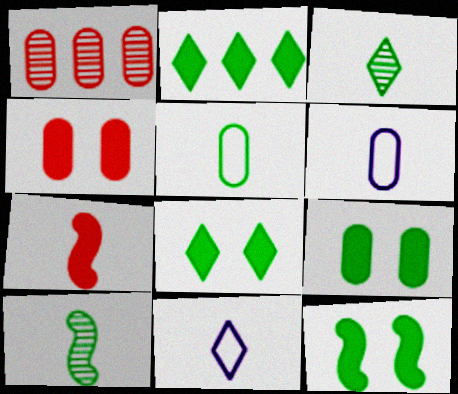[[1, 6, 9], 
[1, 11, 12], 
[3, 6, 7], 
[8, 9, 12]]